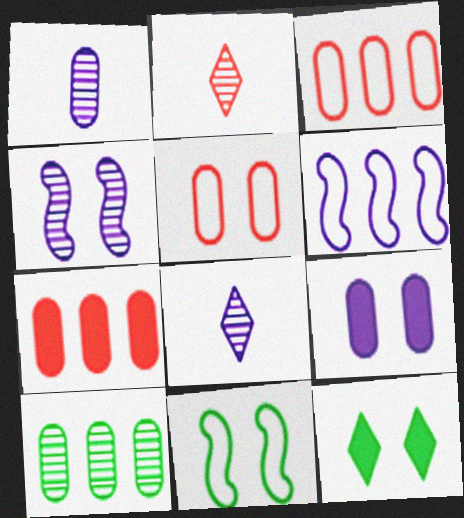[[2, 4, 10], 
[4, 5, 12], 
[6, 8, 9], 
[7, 8, 11]]